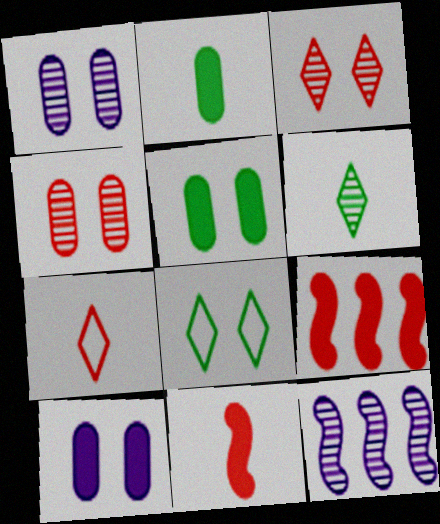[[4, 6, 12], 
[4, 7, 9], 
[5, 7, 12]]